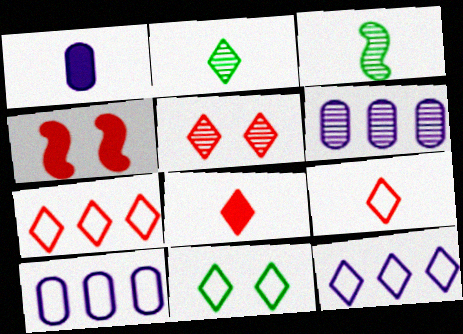[[1, 3, 9], 
[2, 4, 10], 
[3, 5, 6], 
[5, 7, 8], 
[9, 11, 12]]